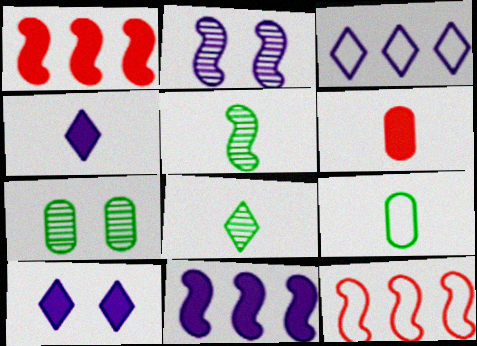[[4, 7, 12]]